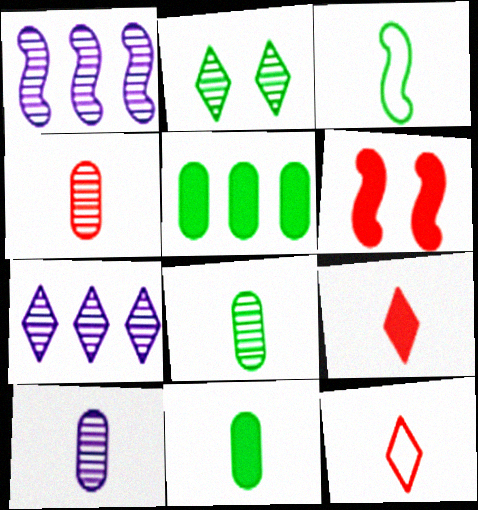[[1, 2, 4], 
[1, 3, 6], 
[2, 3, 5], 
[3, 9, 10], 
[4, 8, 10]]